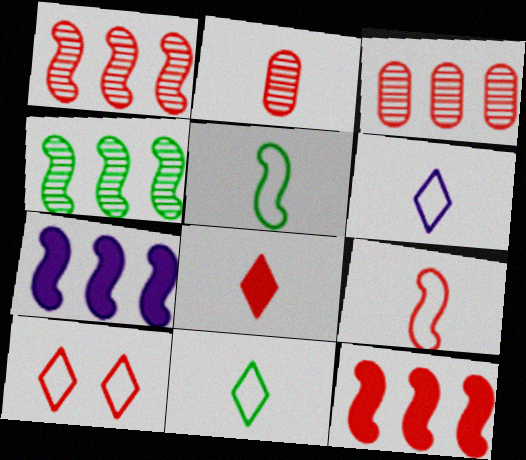[[2, 8, 9], 
[2, 10, 12]]